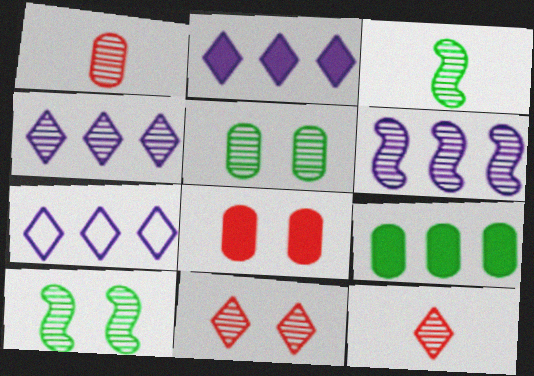[[1, 4, 10], 
[2, 4, 7], 
[3, 7, 8], 
[5, 6, 12]]